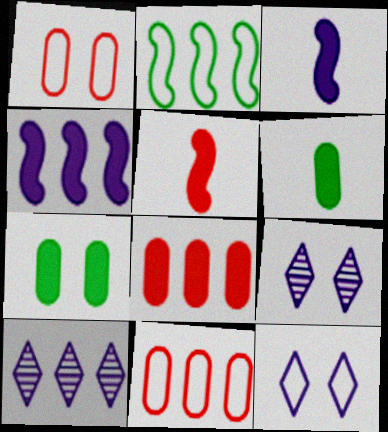[[2, 8, 10]]